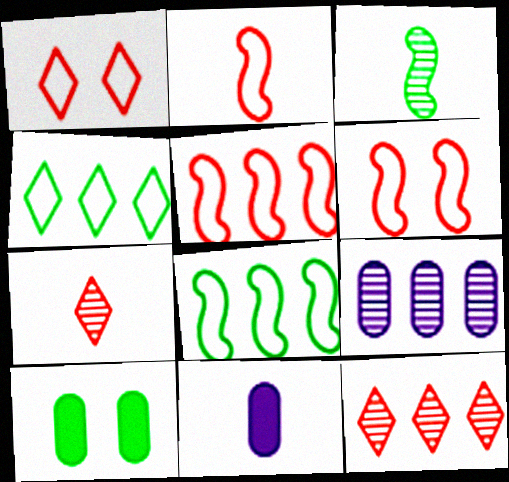[[2, 5, 6], 
[3, 4, 10]]